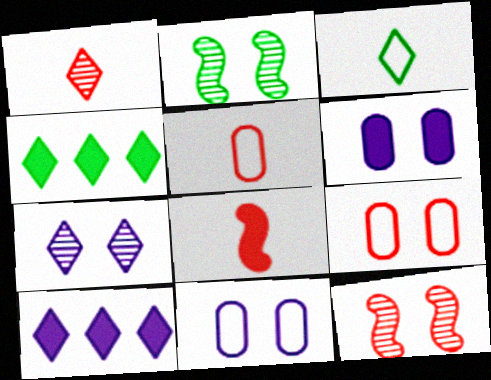[[1, 5, 8], 
[2, 5, 10], 
[4, 6, 8]]